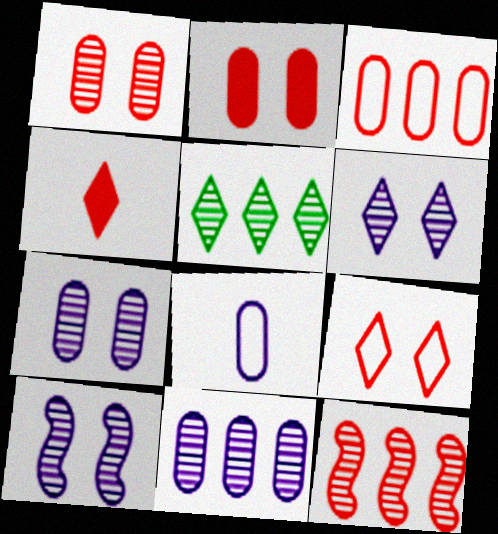[[5, 11, 12], 
[6, 7, 10]]